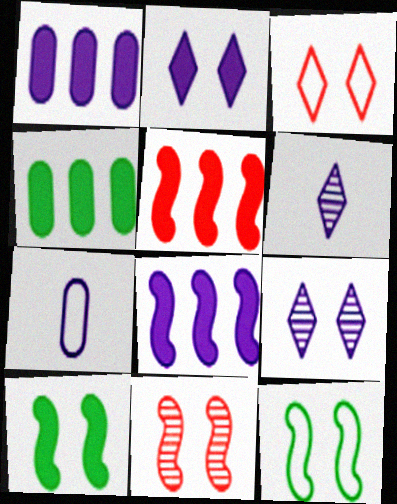[[7, 8, 9]]